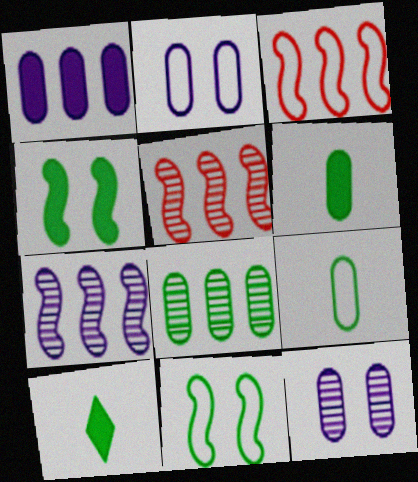[[2, 5, 10], 
[3, 10, 12], 
[8, 10, 11]]